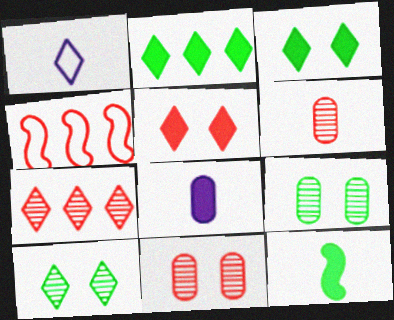[[1, 3, 7], 
[1, 6, 12], 
[4, 5, 6], 
[4, 8, 10]]